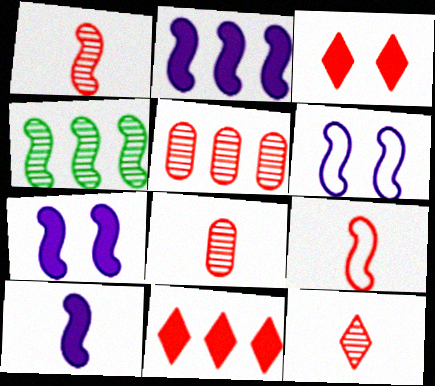[[1, 8, 12], 
[2, 7, 10], 
[3, 5, 9], 
[4, 7, 9]]